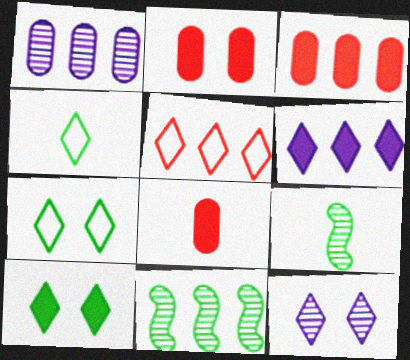[[2, 3, 8]]